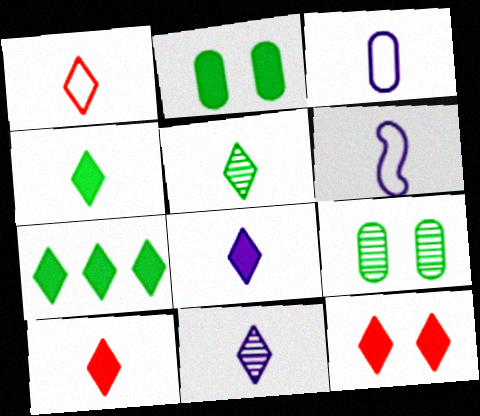[[1, 4, 11], 
[1, 5, 8], 
[4, 8, 10], 
[7, 8, 12]]